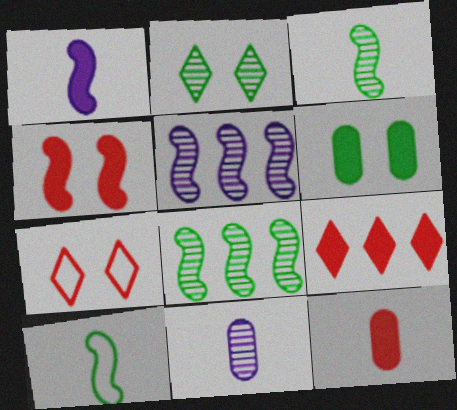[[1, 6, 9], 
[4, 5, 10], 
[4, 9, 12]]